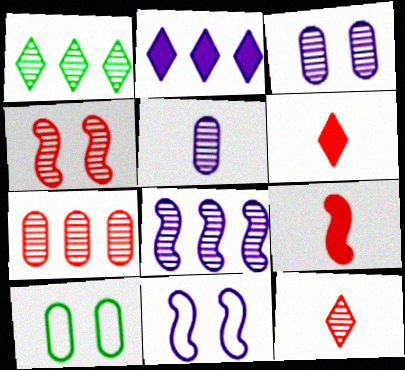[[1, 4, 5], 
[1, 7, 8], 
[2, 5, 11], 
[4, 7, 12], 
[6, 8, 10]]